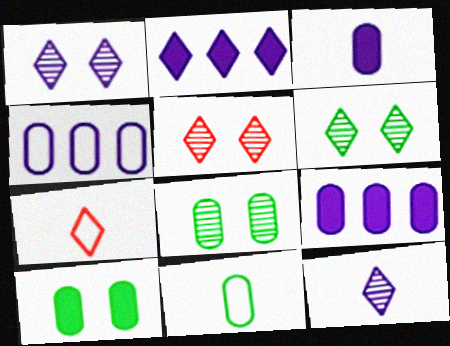[[1, 5, 6], 
[2, 6, 7]]